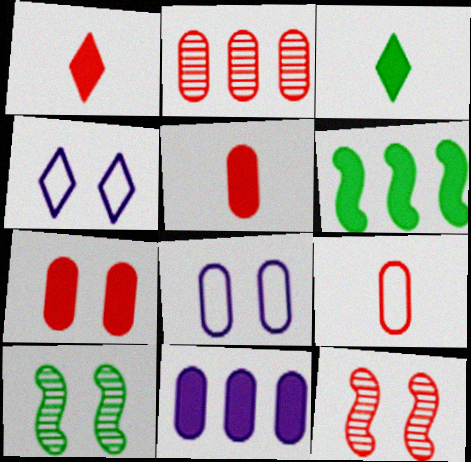[[2, 7, 9], 
[4, 7, 10]]